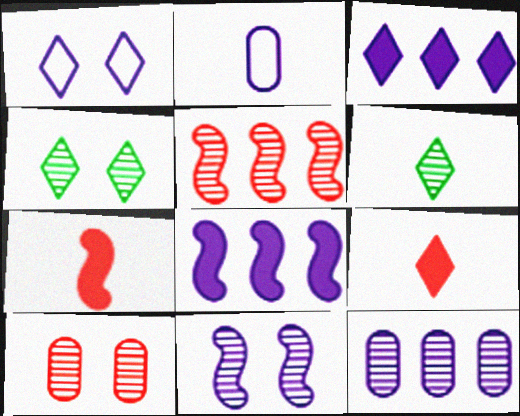[[2, 3, 11], 
[2, 6, 7], 
[4, 10, 11]]